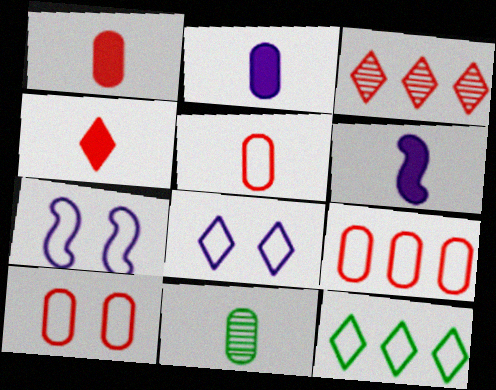[[2, 5, 11], 
[5, 7, 12], 
[5, 9, 10]]